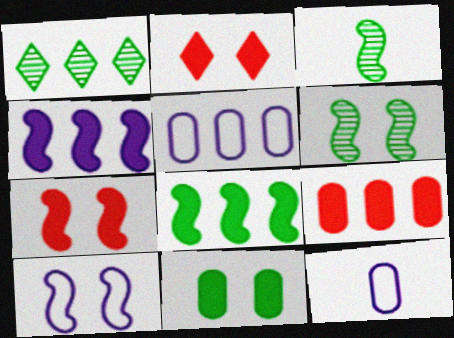[[1, 7, 12], 
[2, 3, 5], 
[6, 7, 10]]